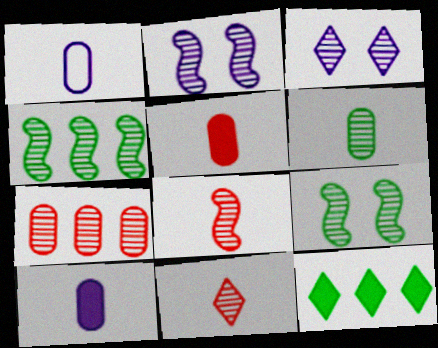[[1, 5, 6], 
[2, 4, 8]]